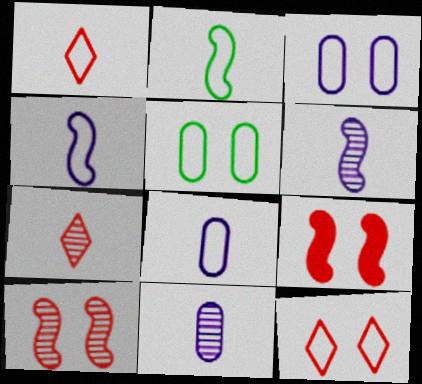[[1, 2, 8]]